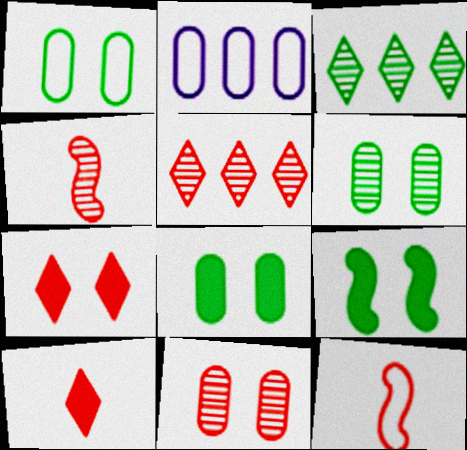[[1, 6, 8], 
[4, 5, 11]]